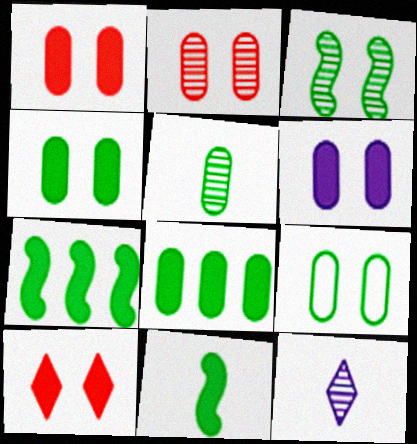[[1, 4, 6], 
[2, 6, 9], 
[5, 8, 9]]